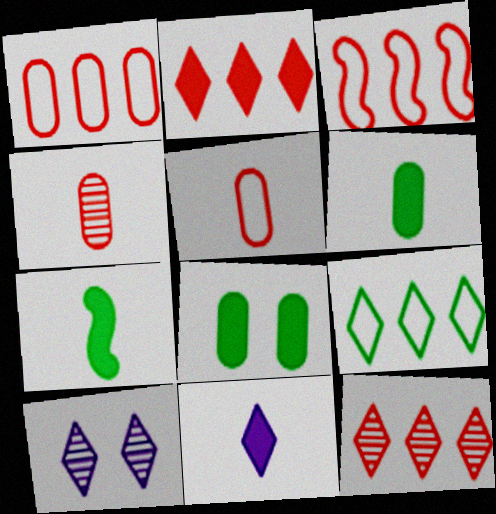[[1, 7, 10], 
[3, 6, 10]]